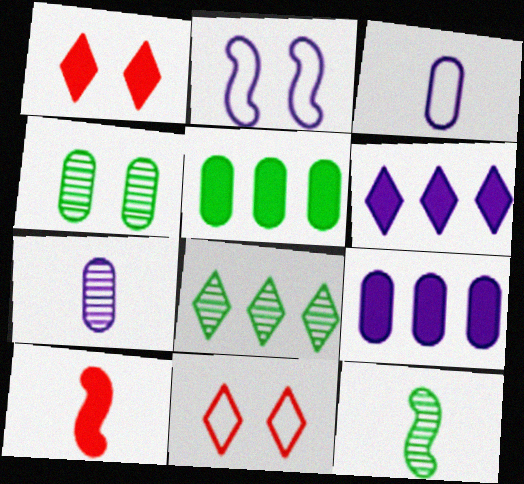[[1, 2, 4], 
[2, 6, 7], 
[4, 8, 12], 
[9, 11, 12]]